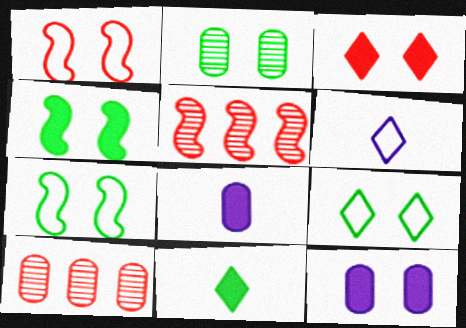[[2, 4, 9], 
[3, 4, 12], 
[4, 6, 10], 
[5, 8, 9]]